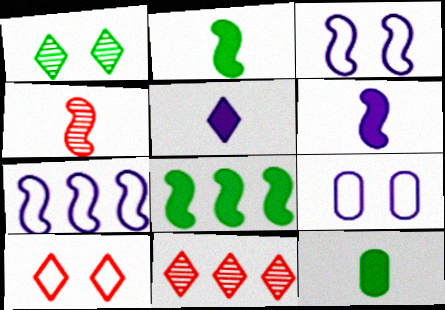[[2, 9, 11], 
[3, 4, 8], 
[3, 11, 12]]